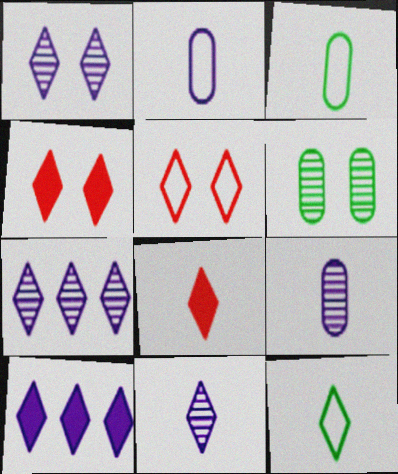[[1, 7, 11], 
[4, 7, 12], 
[8, 11, 12]]